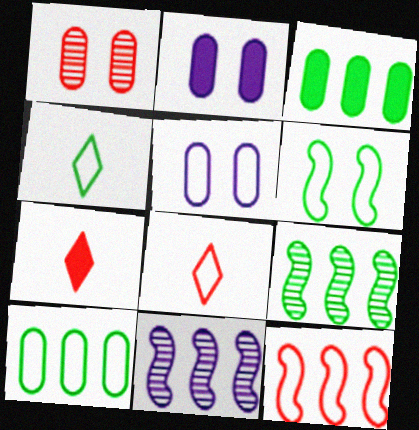[[1, 7, 12], 
[2, 8, 9], 
[4, 5, 12], 
[4, 6, 10], 
[5, 7, 9]]